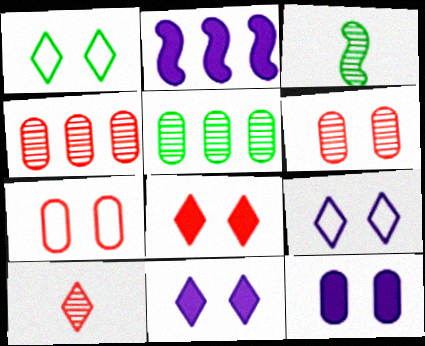[]